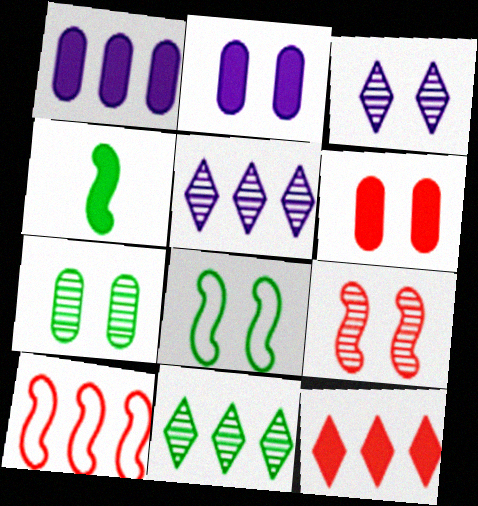[[1, 10, 11], 
[2, 4, 12], 
[3, 6, 8], 
[3, 7, 9]]